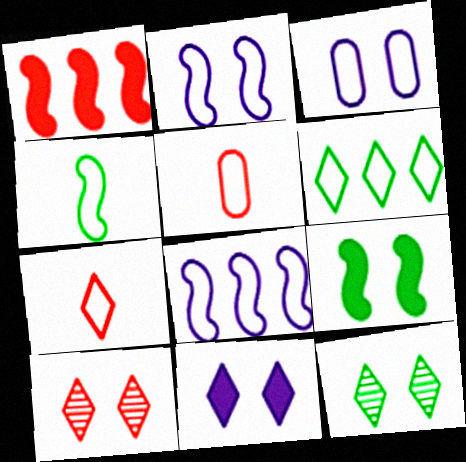[[1, 5, 10], 
[2, 5, 6], 
[3, 9, 10]]